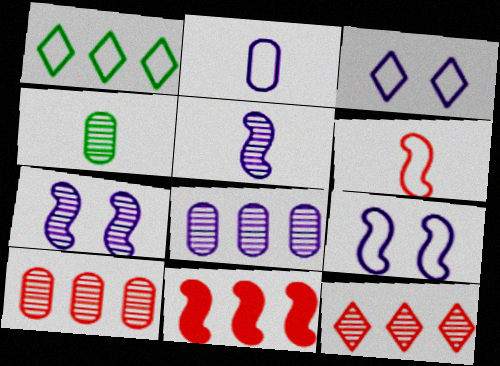[[1, 8, 11], 
[3, 4, 11], 
[4, 7, 12]]